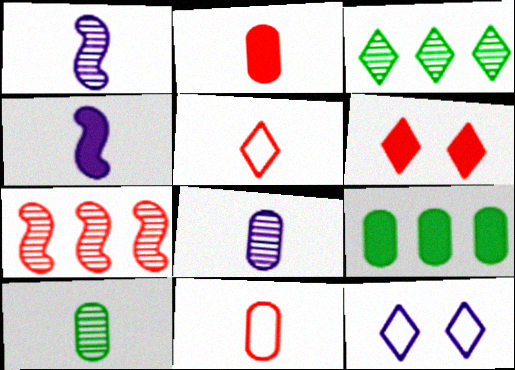[[4, 5, 10], 
[4, 6, 9], 
[6, 7, 11]]